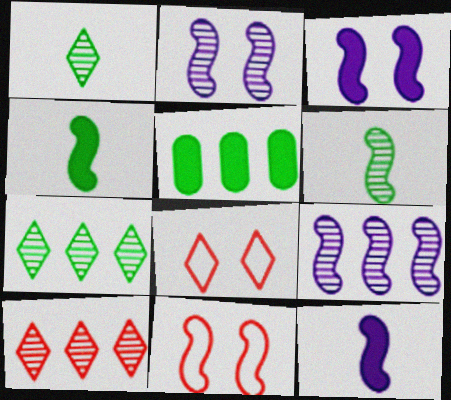[[4, 9, 11]]